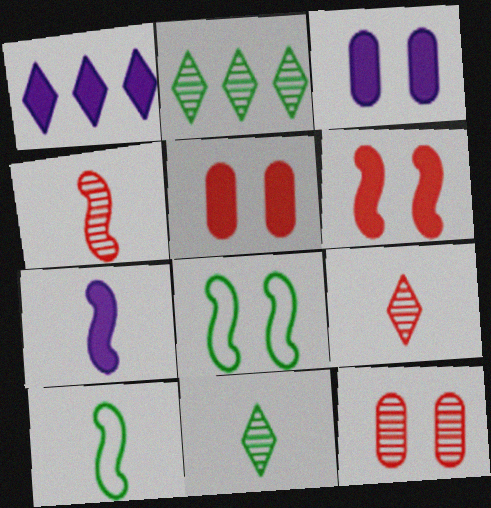[[1, 3, 7], 
[1, 10, 12], 
[4, 7, 10]]